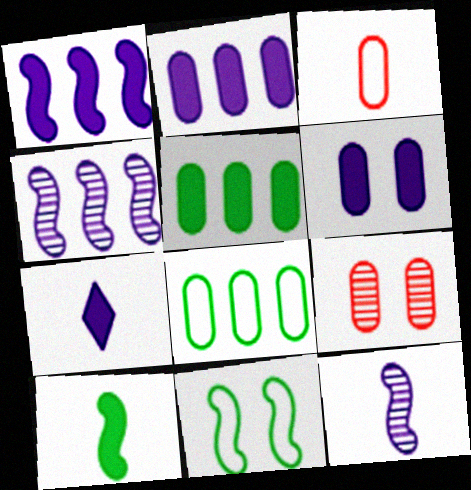[[1, 6, 7]]